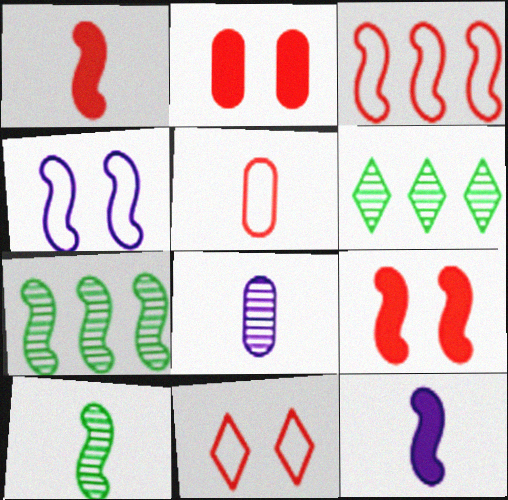[[1, 4, 7], 
[3, 5, 11]]